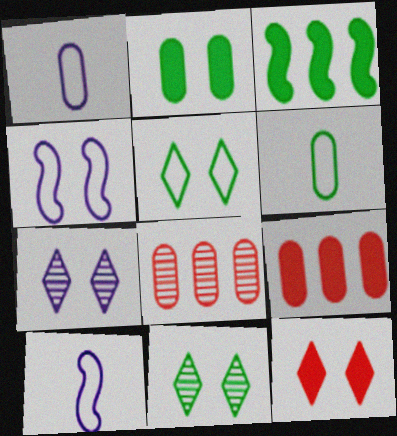[[1, 2, 8], 
[3, 6, 11], 
[5, 7, 12], 
[9, 10, 11]]